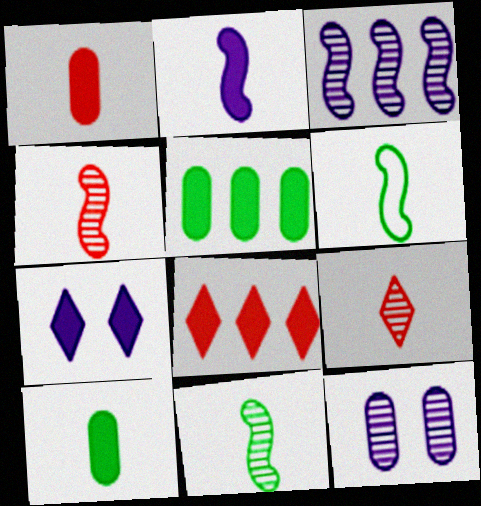[[2, 4, 6], 
[6, 8, 12]]